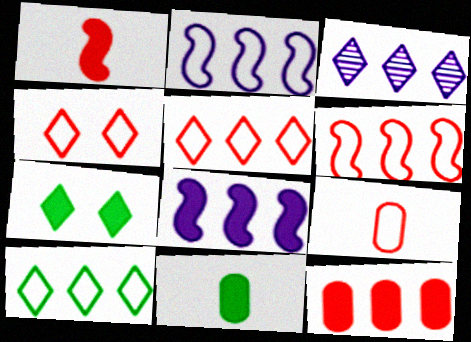[[4, 6, 9]]